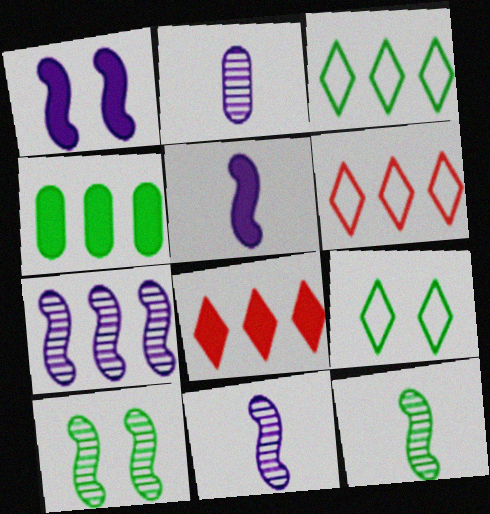[[4, 6, 7], 
[4, 9, 12]]